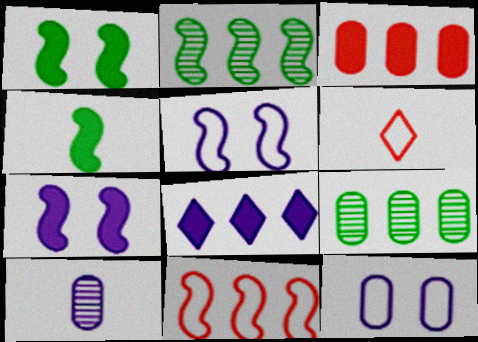[[4, 6, 10], 
[5, 8, 10], 
[6, 7, 9], 
[8, 9, 11]]